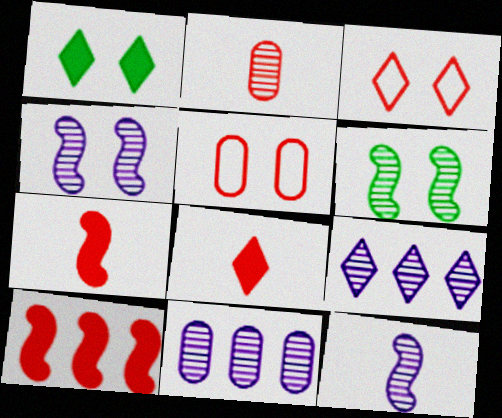[[1, 4, 5], 
[2, 3, 10], 
[2, 6, 9]]